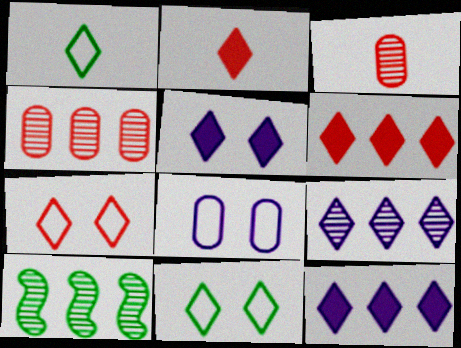[[2, 8, 10], 
[2, 9, 11], 
[4, 9, 10]]